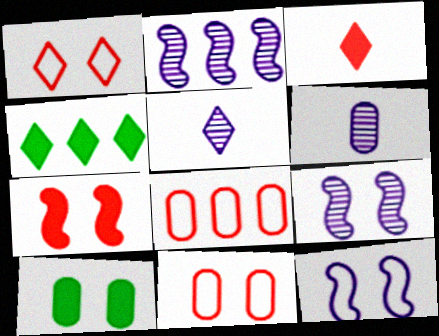[[1, 4, 5], 
[1, 9, 10], 
[2, 4, 8], 
[6, 8, 10]]